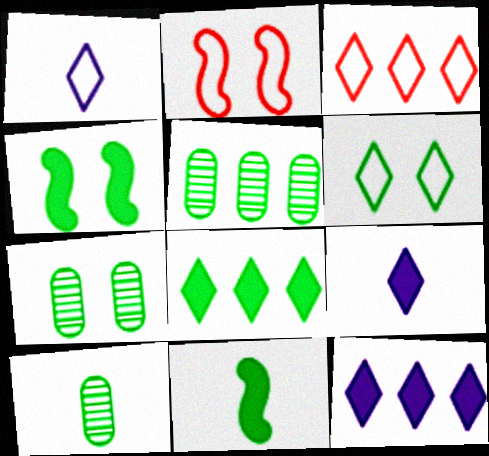[[1, 3, 6], 
[2, 5, 9], 
[2, 10, 12], 
[4, 6, 7], 
[5, 6, 11], 
[5, 7, 10]]